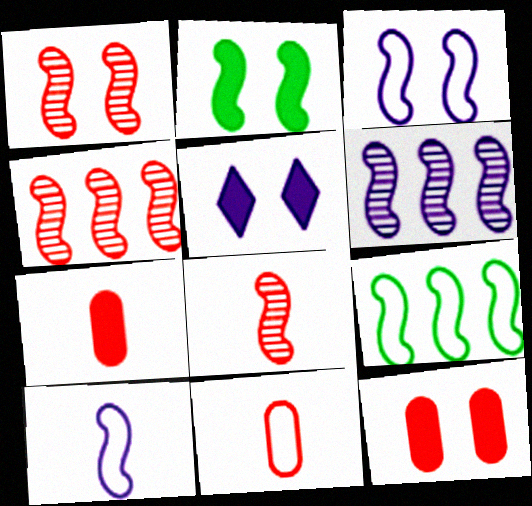[[1, 2, 3], 
[1, 4, 8], 
[2, 4, 10], 
[2, 5, 12]]